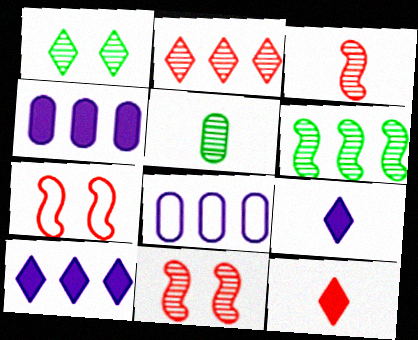[[1, 5, 6], 
[5, 7, 10]]